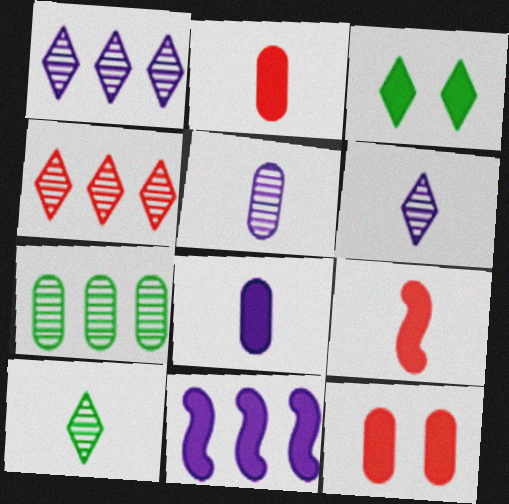[[2, 3, 11]]